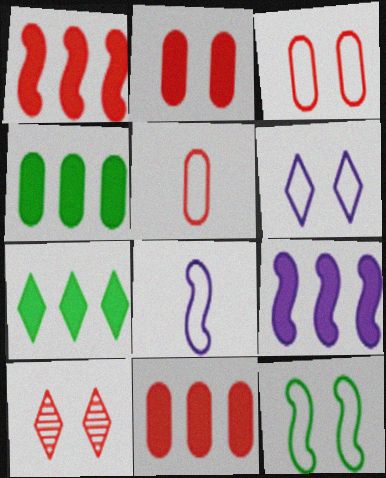[[1, 5, 10], 
[3, 6, 12], 
[4, 8, 10], 
[7, 9, 11]]